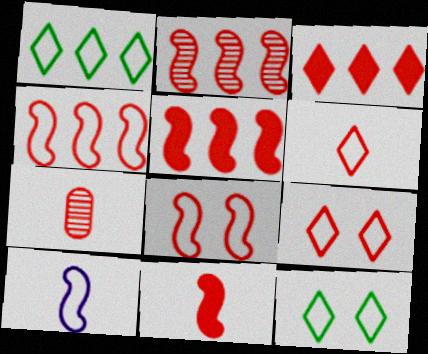[[2, 4, 5], 
[2, 8, 11], 
[3, 7, 8], 
[5, 7, 9], 
[6, 7, 11]]